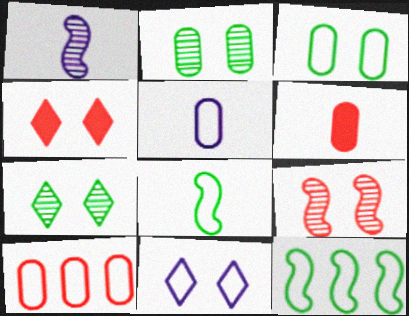[[3, 5, 10], 
[4, 7, 11], 
[8, 10, 11]]